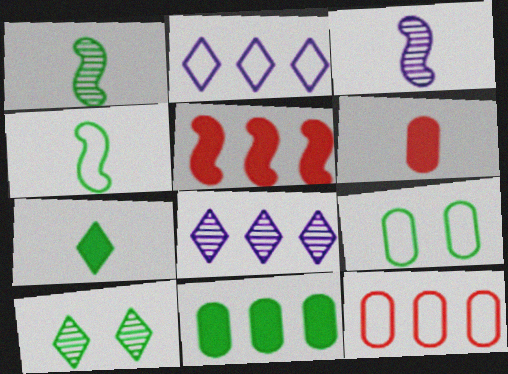[[4, 10, 11]]